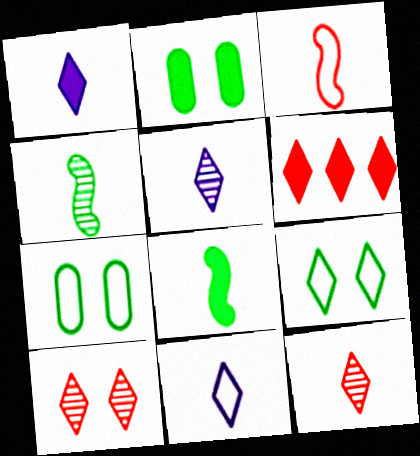[[1, 5, 11], 
[5, 6, 9]]